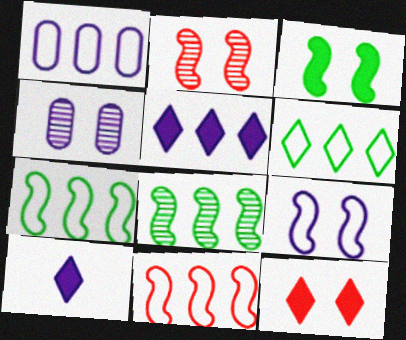[[1, 6, 11], 
[2, 3, 9]]